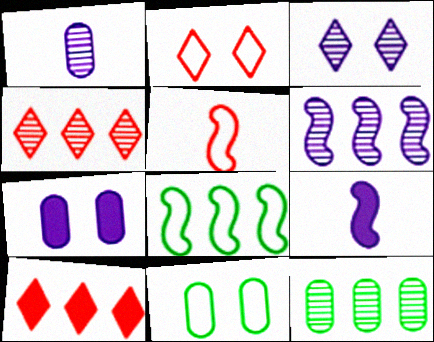[[1, 3, 6], 
[2, 9, 12], 
[4, 6, 12], 
[4, 9, 11]]